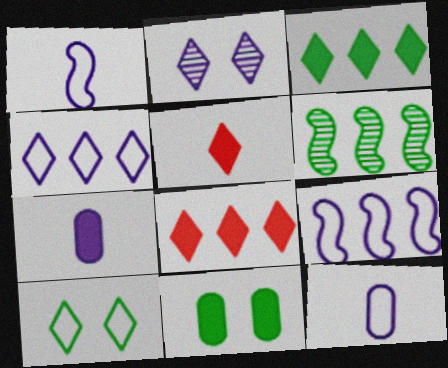[[2, 7, 9]]